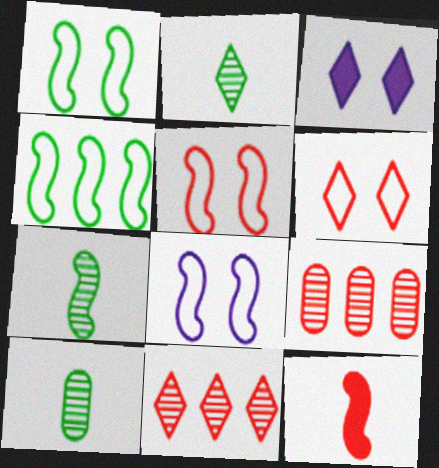[[1, 5, 8], 
[2, 7, 10], 
[6, 9, 12]]